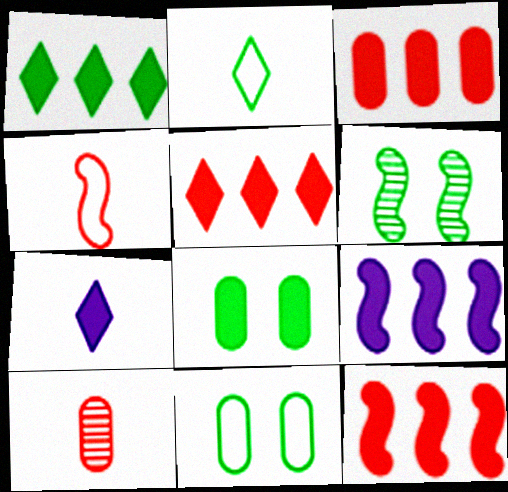[[1, 3, 9], 
[3, 5, 12], 
[4, 6, 9], 
[7, 8, 12]]